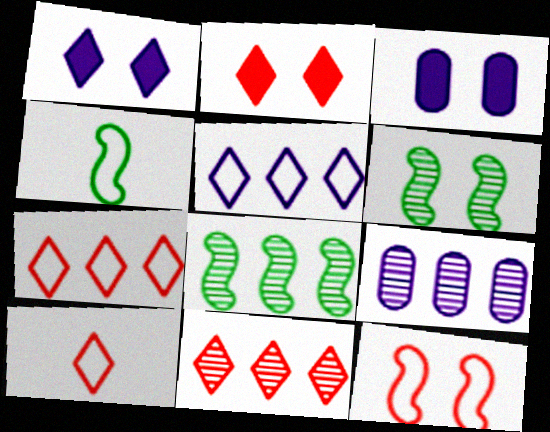[[2, 4, 9], 
[2, 10, 11], 
[3, 4, 11], 
[3, 8, 10], 
[8, 9, 11]]